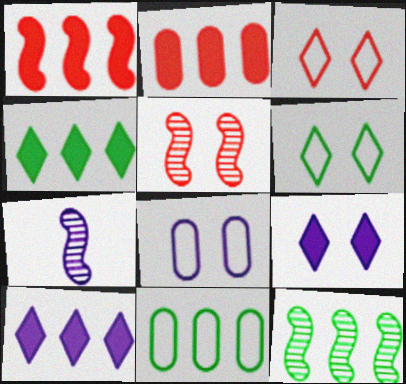[[2, 6, 7], 
[4, 11, 12], 
[5, 7, 12], 
[7, 8, 10]]